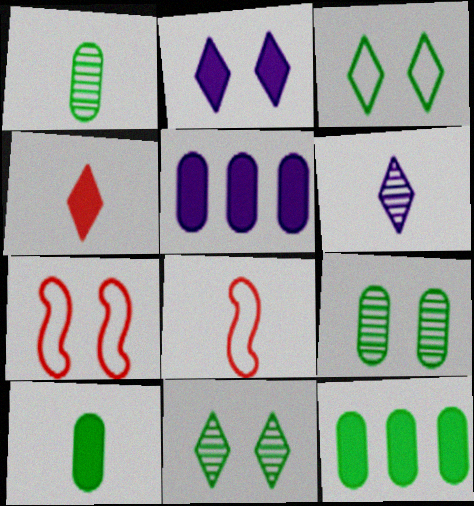[[2, 7, 9], 
[5, 8, 11], 
[6, 7, 12], 
[6, 8, 10]]